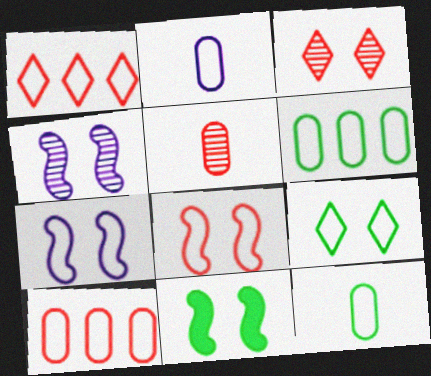[[1, 7, 12], 
[4, 8, 11]]